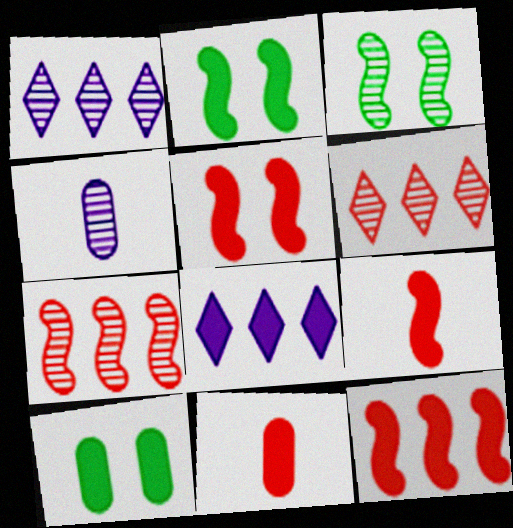[[2, 8, 11], 
[3, 4, 6], 
[5, 9, 12], 
[8, 9, 10]]